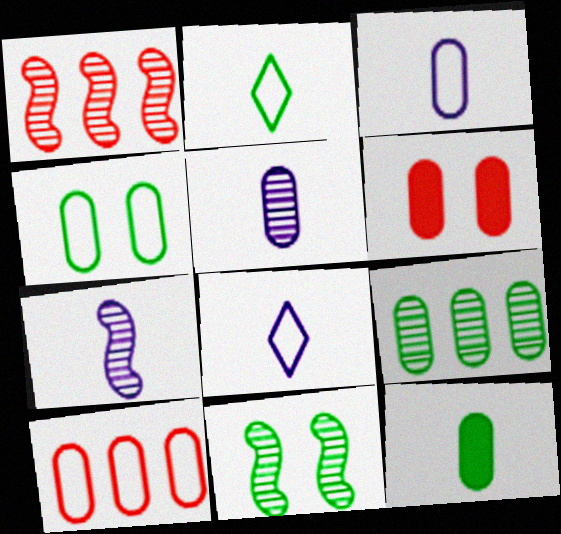[[1, 7, 11], 
[3, 4, 10], 
[3, 6, 9], 
[4, 9, 12]]